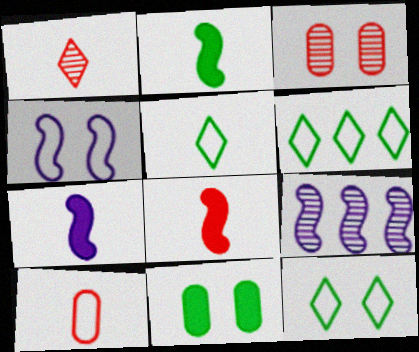[[1, 8, 10], 
[2, 7, 8], 
[3, 6, 7], 
[4, 6, 10], 
[4, 7, 9], 
[5, 6, 12]]